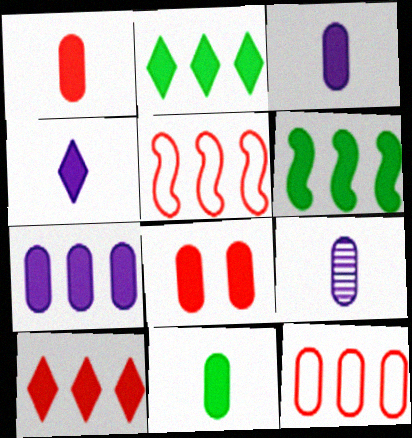[[1, 3, 11], 
[4, 6, 8], 
[6, 7, 10], 
[7, 8, 11]]